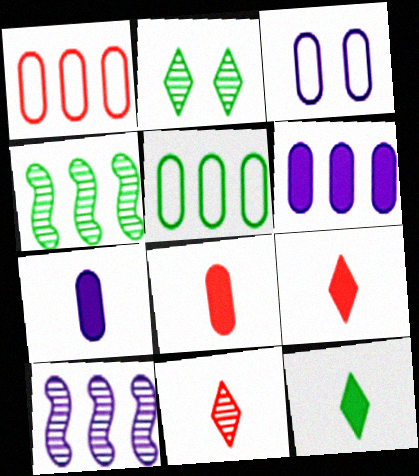[[3, 4, 9]]